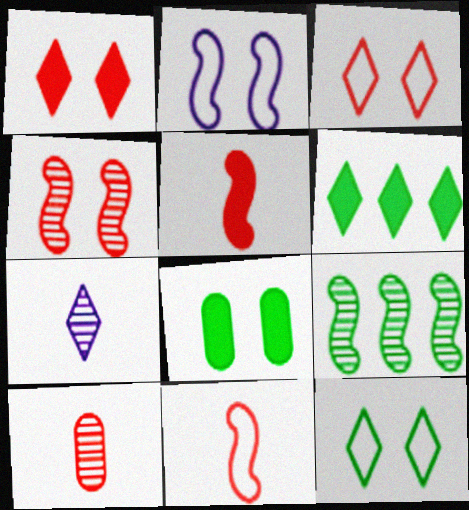[[2, 5, 9], 
[2, 6, 10], 
[3, 6, 7]]